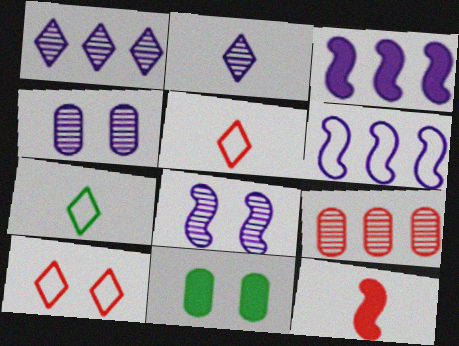[[8, 10, 11], 
[9, 10, 12]]